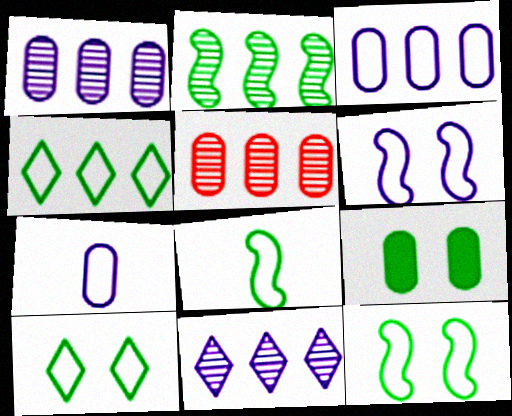[[2, 5, 11], 
[5, 7, 9]]